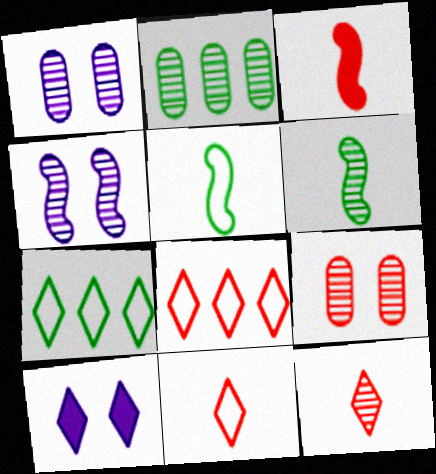[[1, 3, 7], 
[2, 4, 12], 
[3, 8, 9], 
[7, 10, 12]]